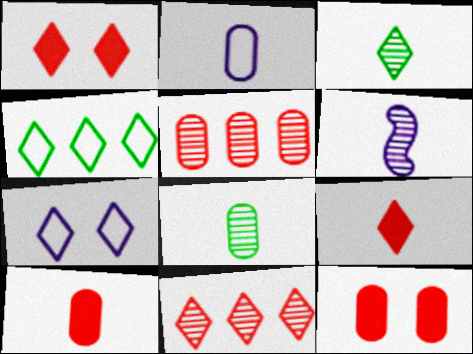[[2, 8, 10], 
[4, 6, 12]]